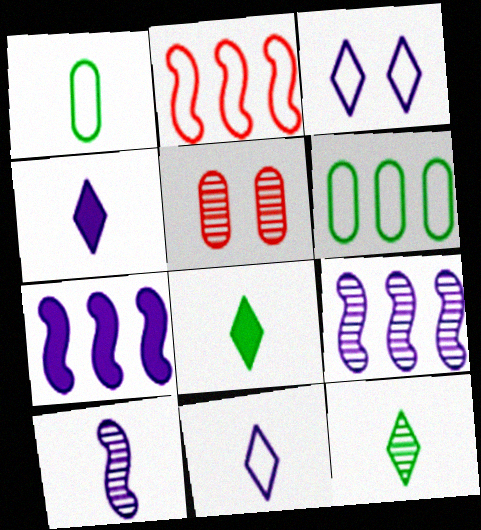[[1, 2, 3], 
[5, 9, 12]]